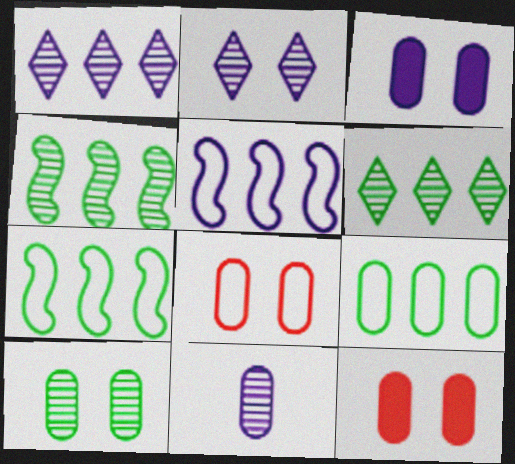[[3, 8, 10], 
[9, 11, 12]]